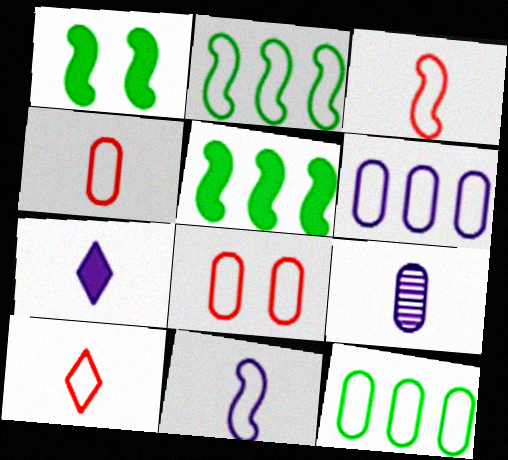[[3, 4, 10], 
[7, 9, 11]]